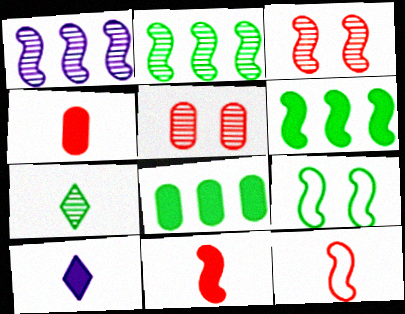[[1, 5, 7], 
[1, 9, 11], 
[7, 8, 9]]